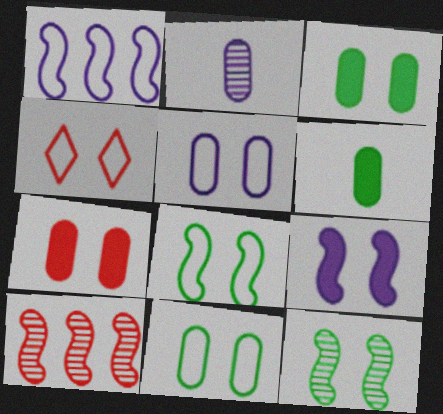[[4, 5, 8]]